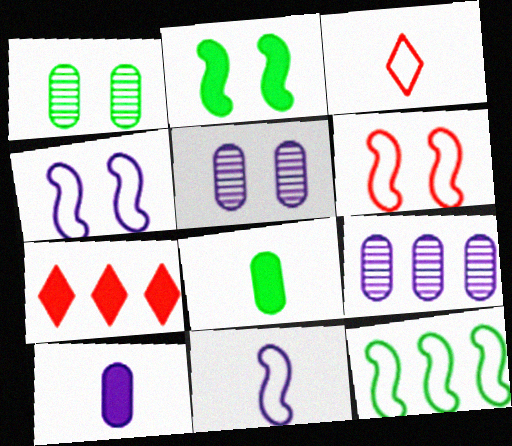[[1, 7, 11], 
[2, 3, 9], 
[2, 7, 10], 
[6, 11, 12], 
[7, 9, 12]]